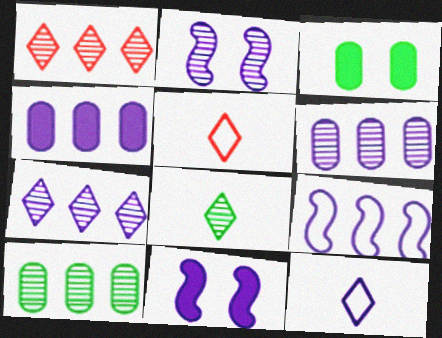[[2, 4, 12], 
[4, 7, 9], 
[5, 10, 11], 
[6, 11, 12]]